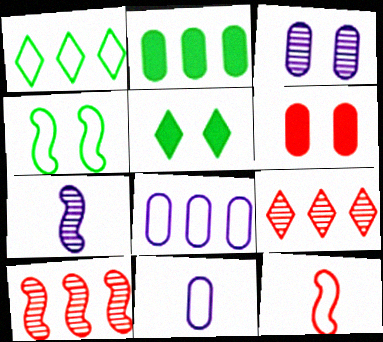[[1, 6, 7], 
[5, 10, 11], 
[6, 9, 12]]